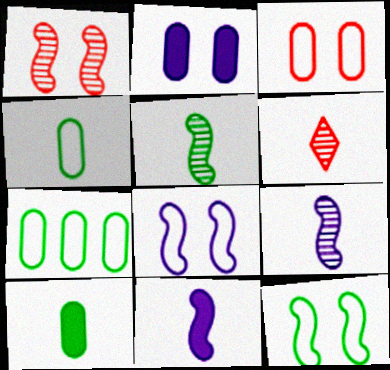[[4, 6, 11]]